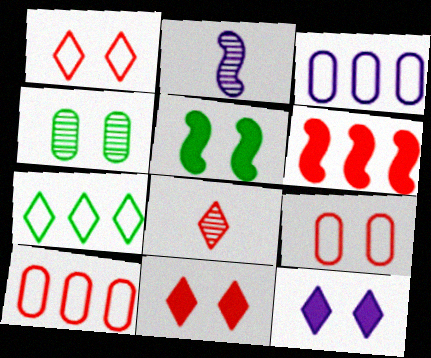[[2, 3, 12], 
[3, 5, 8], 
[6, 8, 9], 
[7, 8, 12]]